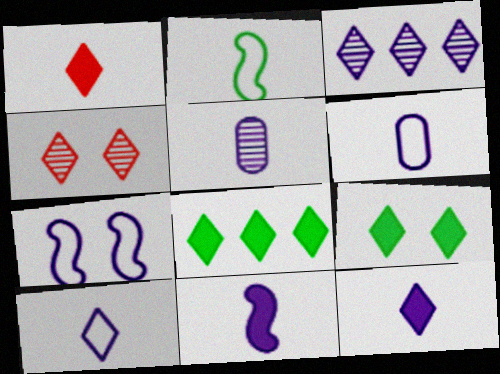[[1, 2, 5], 
[4, 8, 10], 
[5, 10, 11]]